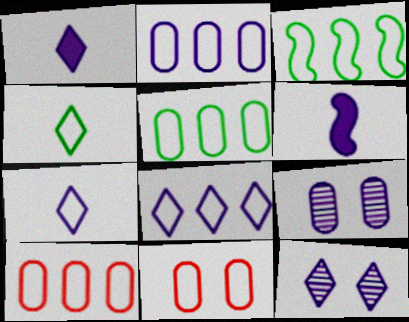[[1, 8, 12], 
[2, 5, 10], 
[2, 6, 12], 
[3, 7, 11], 
[3, 8, 10], 
[6, 8, 9]]